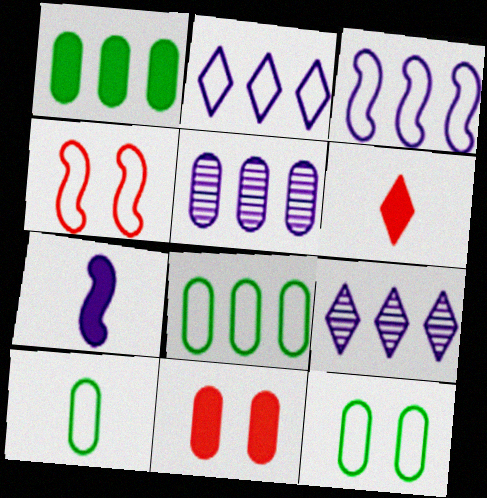[[2, 4, 10], 
[5, 10, 11], 
[8, 10, 12]]